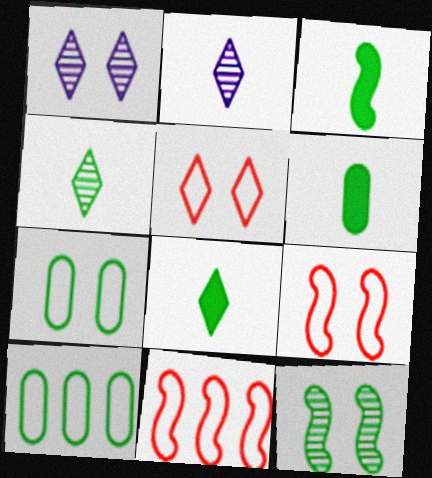[[1, 6, 11], 
[3, 6, 8], 
[8, 10, 12]]